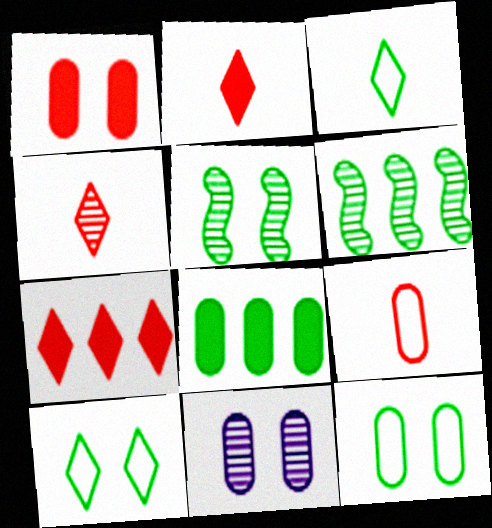[[1, 11, 12], 
[3, 5, 8], 
[4, 6, 11], 
[8, 9, 11]]